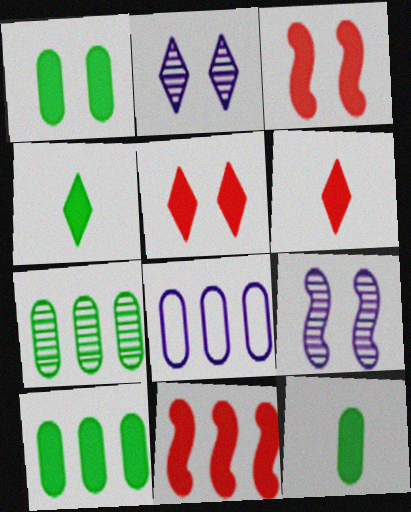[[1, 10, 12]]